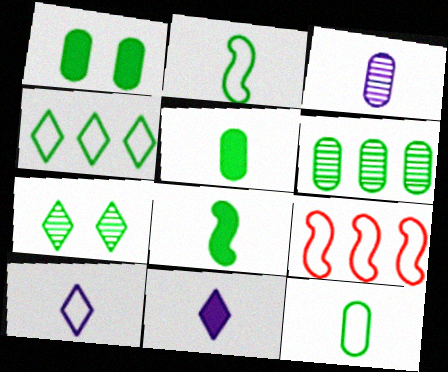[[1, 6, 12]]